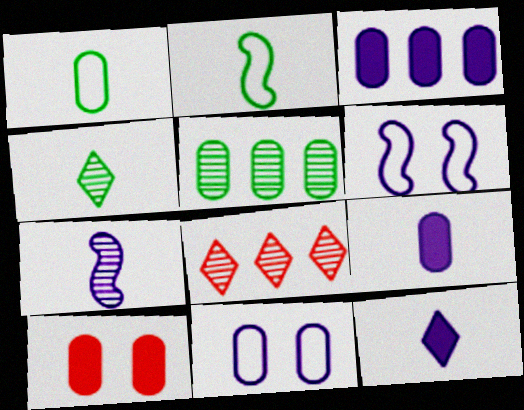[]